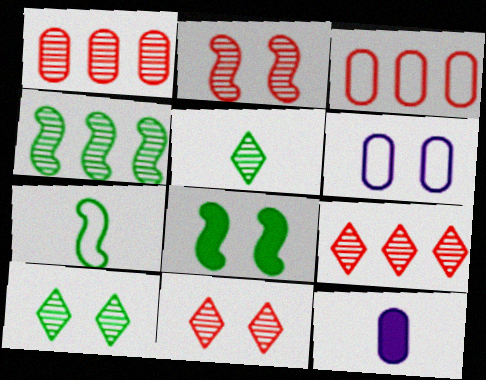[[4, 7, 8], 
[6, 8, 11]]